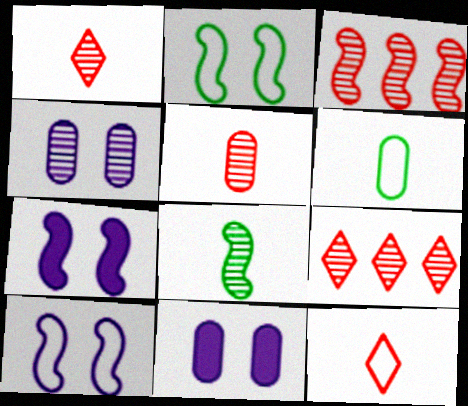[[4, 8, 9], 
[6, 7, 9]]